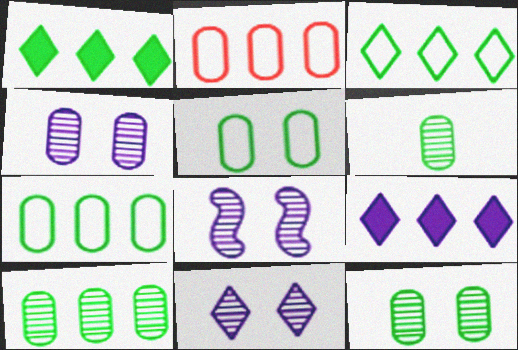[[4, 8, 11], 
[6, 10, 12]]